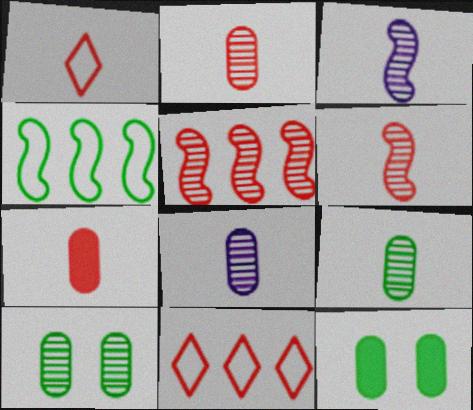[[1, 6, 7], 
[2, 8, 9], 
[3, 11, 12]]